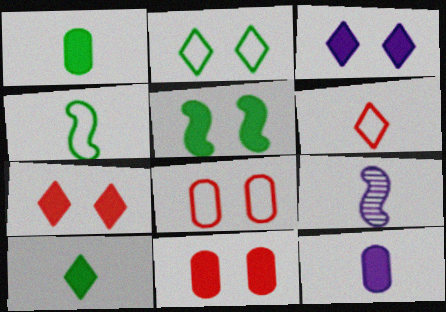[[1, 6, 9], 
[3, 5, 11]]